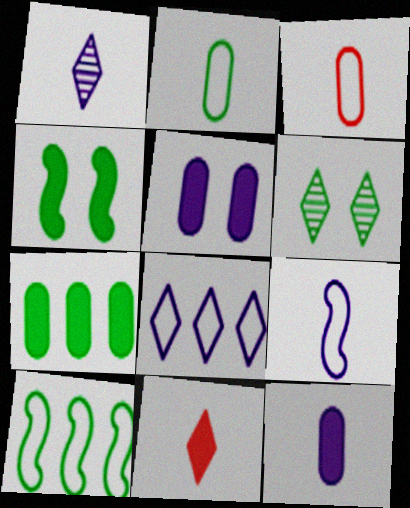[[1, 9, 12], 
[6, 8, 11]]